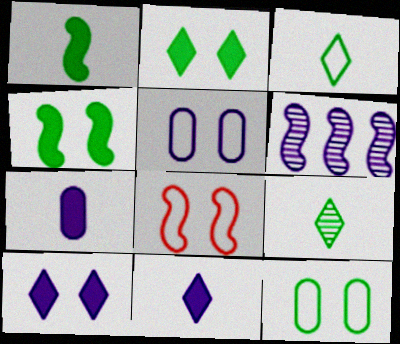[[1, 6, 8], 
[5, 6, 11]]